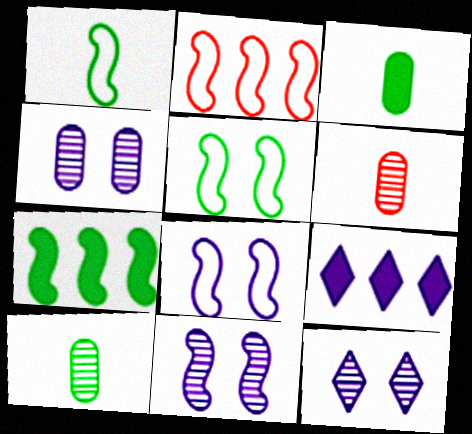[[1, 2, 8], 
[2, 3, 12], 
[4, 11, 12], 
[5, 6, 9]]